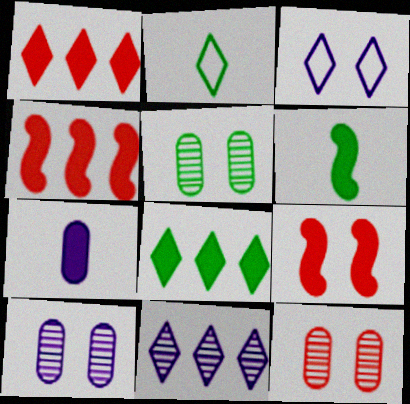[[2, 4, 10], 
[3, 5, 9], 
[5, 10, 12], 
[7, 8, 9]]